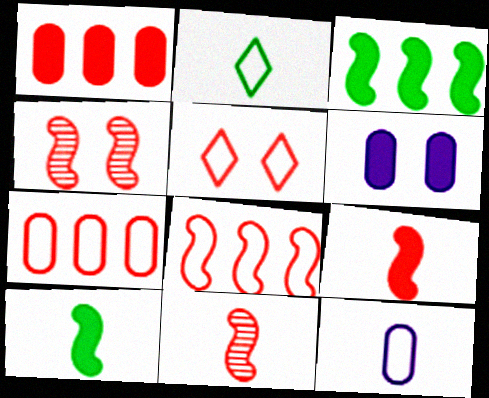[[1, 5, 11], 
[4, 8, 9]]